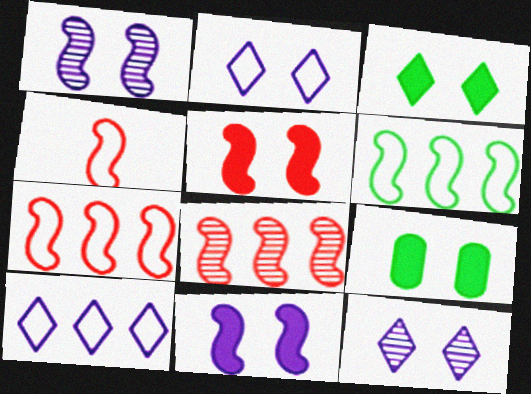[[4, 5, 8]]